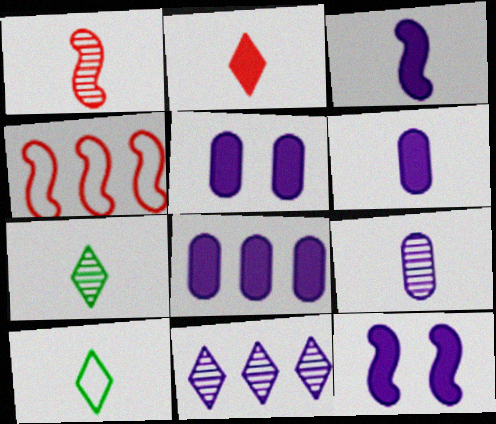[[1, 6, 10], 
[1, 7, 9], 
[4, 5, 7], 
[5, 6, 8]]